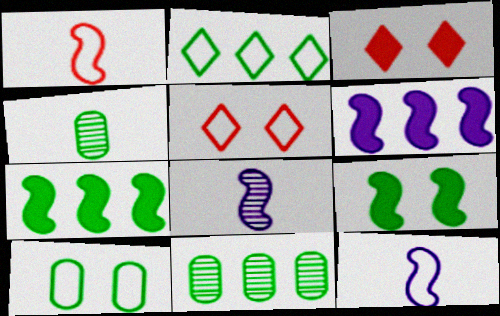[[2, 4, 9], 
[2, 7, 11], 
[3, 11, 12], 
[4, 5, 6]]